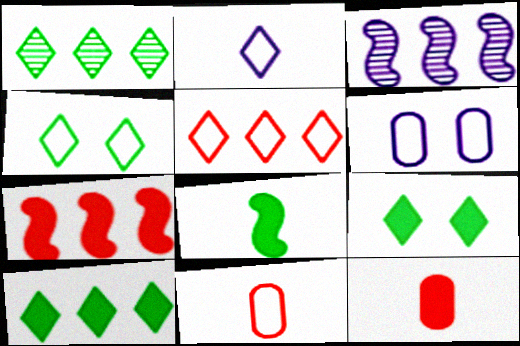[[2, 4, 5], 
[3, 4, 12], 
[3, 9, 11]]